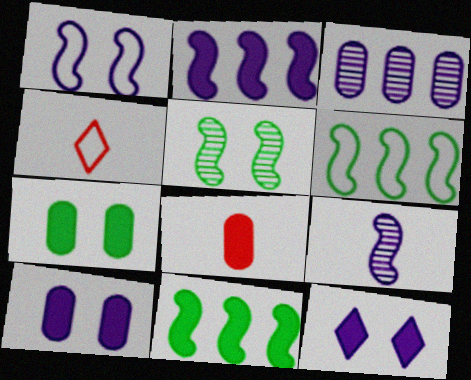[[1, 2, 9], 
[8, 11, 12]]